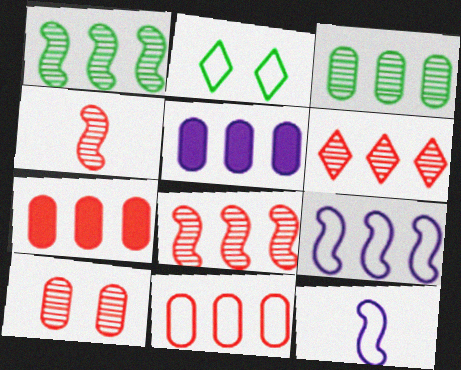[[2, 4, 5], 
[2, 11, 12], 
[3, 5, 11], 
[4, 6, 10]]